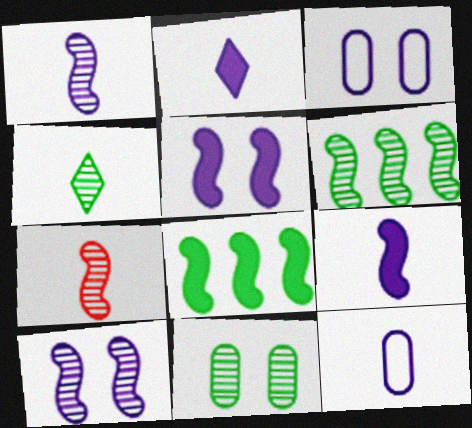[[1, 2, 12], 
[4, 6, 11], 
[6, 7, 10]]